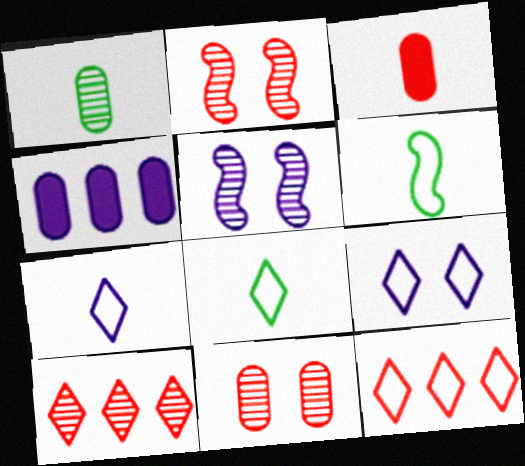[[1, 5, 10], 
[2, 3, 12], 
[2, 4, 8], 
[4, 5, 7], 
[8, 9, 12]]